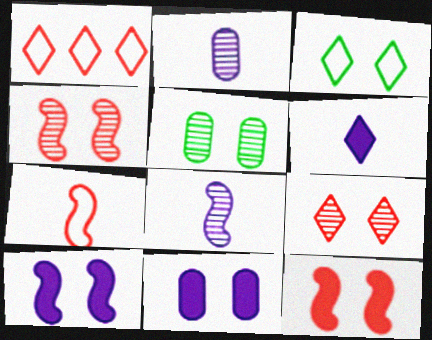[[3, 4, 11]]